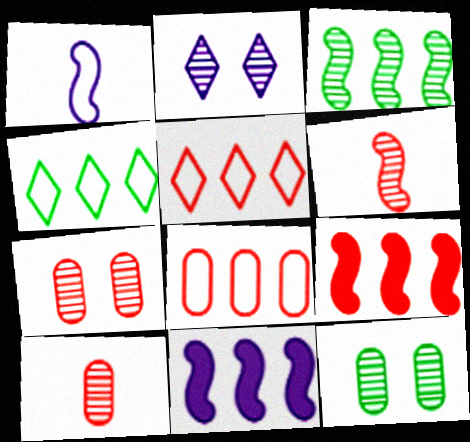[[2, 3, 10]]